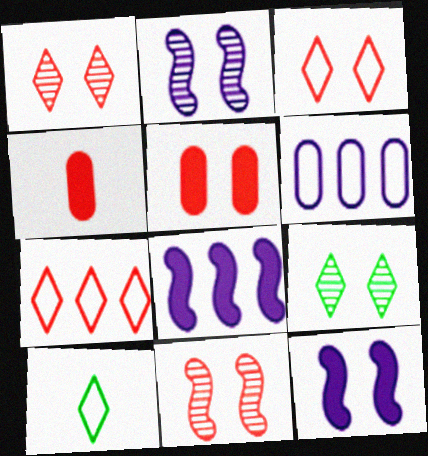[[3, 5, 11], 
[4, 7, 11]]